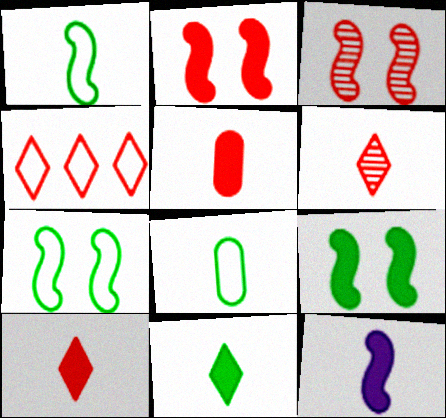[[3, 4, 5], 
[5, 11, 12], 
[6, 8, 12]]